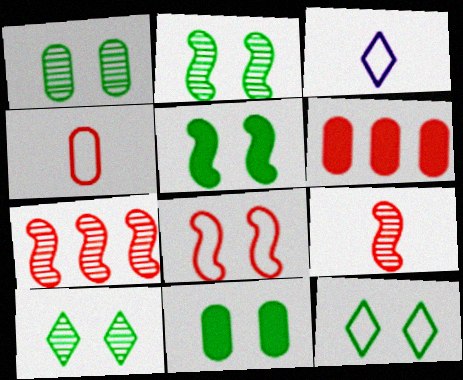[[1, 2, 10], 
[1, 5, 12], 
[2, 3, 6], 
[2, 11, 12], 
[3, 7, 11]]